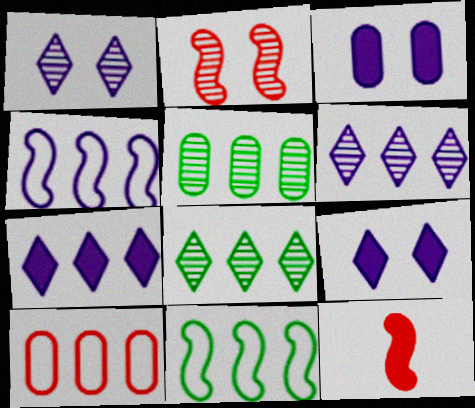[]